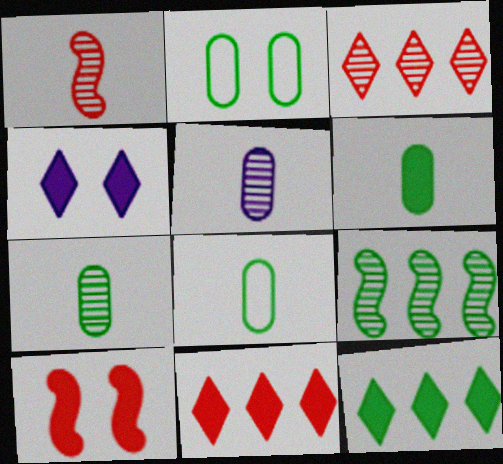[[6, 7, 8]]